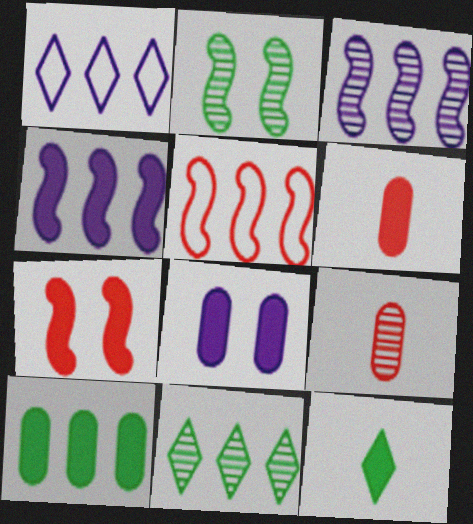[[1, 2, 6], 
[6, 8, 10]]